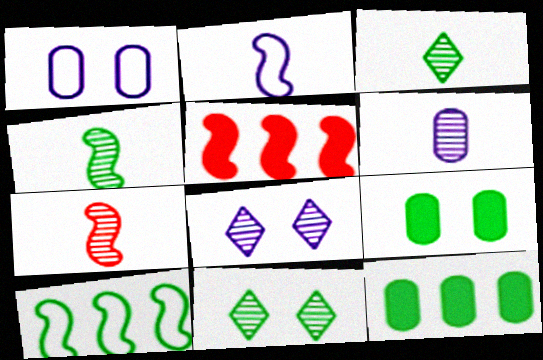[[1, 3, 5], 
[3, 6, 7], 
[3, 9, 10]]